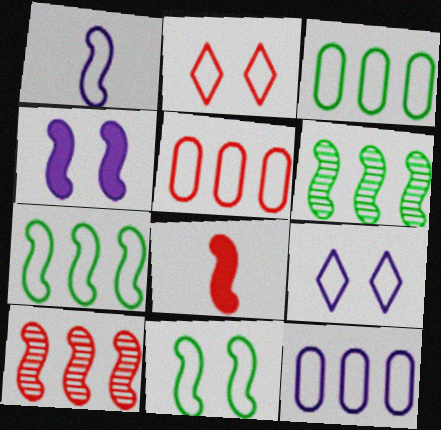[[1, 2, 3], 
[1, 9, 12], 
[3, 5, 12]]